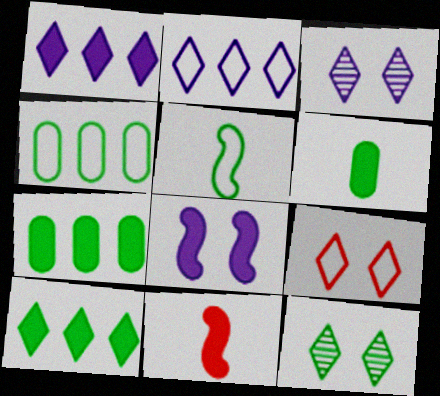[[3, 4, 11], 
[5, 7, 12]]